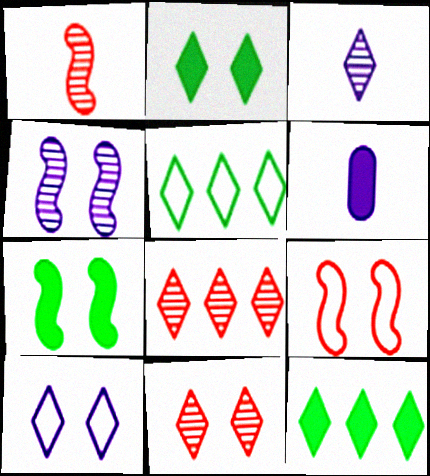[[2, 10, 11], 
[4, 7, 9]]